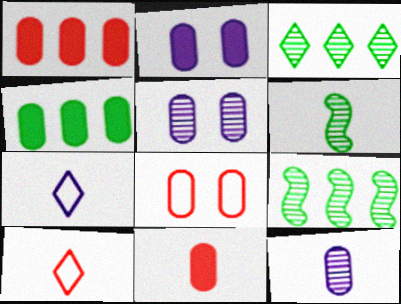[[2, 4, 11], 
[2, 9, 10], 
[4, 8, 12], 
[6, 7, 11]]